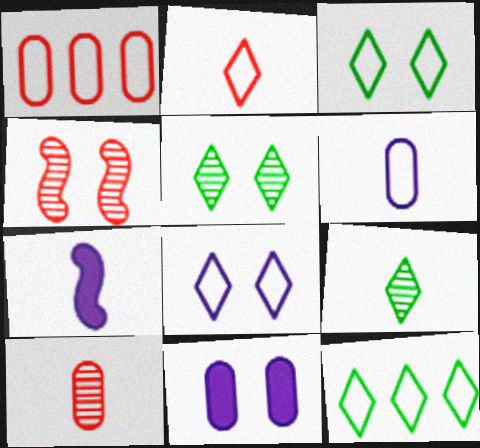[[1, 5, 7], 
[2, 8, 12], 
[3, 4, 11]]